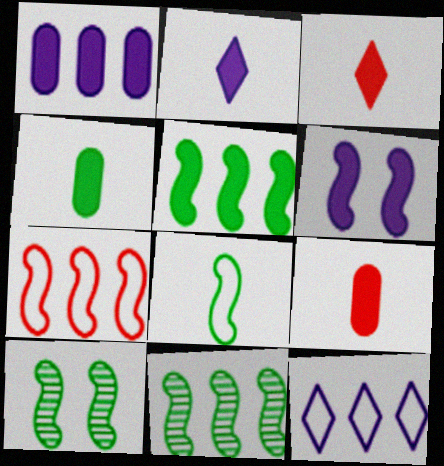[[1, 2, 6], 
[5, 8, 10], 
[9, 10, 12]]